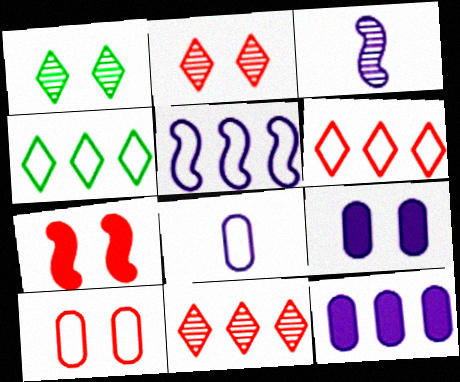[[2, 7, 10]]